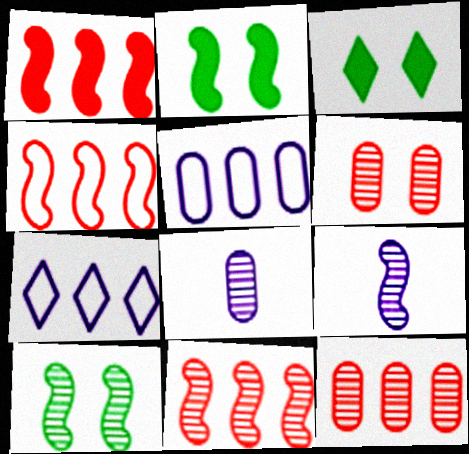[[1, 4, 11], 
[2, 4, 9], 
[3, 4, 8], 
[9, 10, 11]]